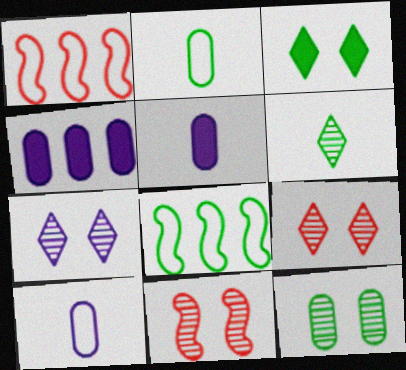[[5, 8, 9], 
[7, 11, 12]]